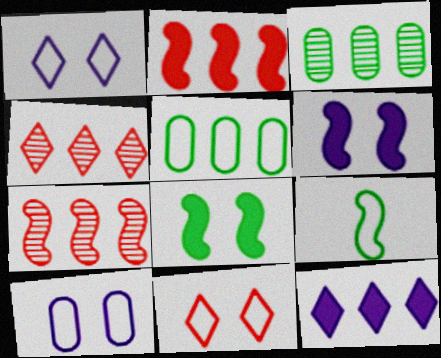[[5, 7, 12], 
[6, 7, 9]]